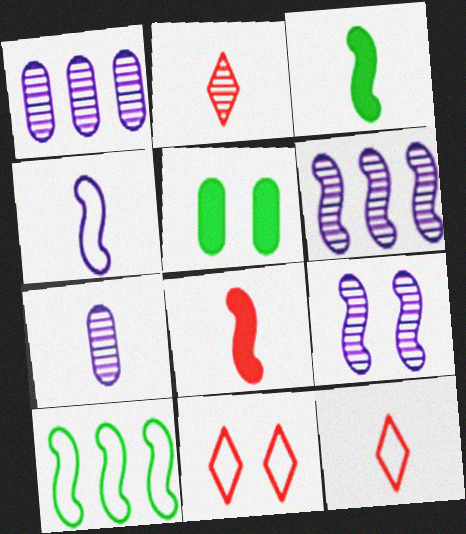[[1, 3, 11], 
[3, 7, 12], 
[5, 6, 12], 
[5, 9, 11], 
[8, 9, 10]]